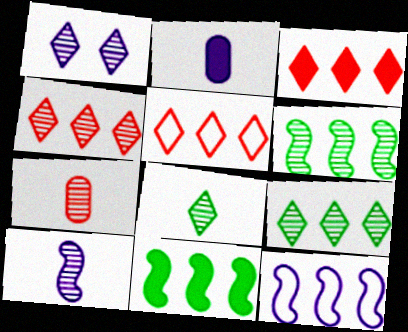[[1, 2, 12], 
[1, 4, 8], 
[1, 6, 7], 
[3, 4, 5], 
[7, 8, 10]]